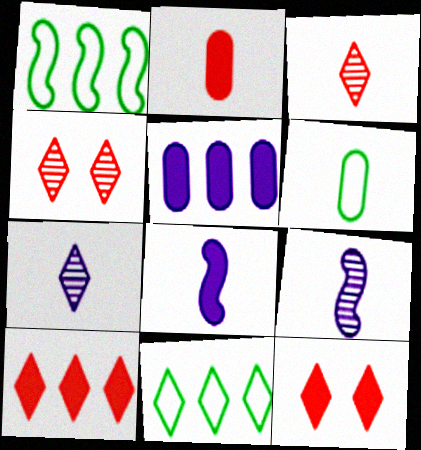[[3, 6, 8], 
[7, 11, 12]]